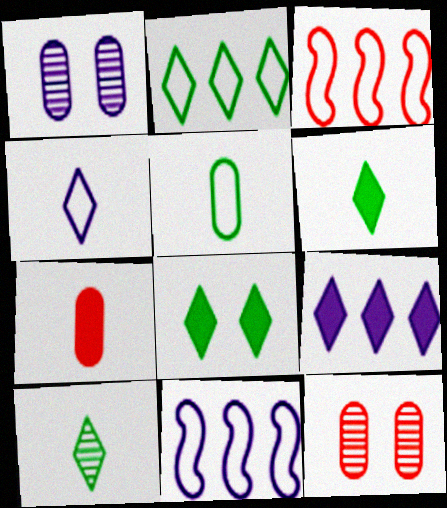[[1, 3, 6], 
[2, 8, 10], 
[6, 11, 12]]